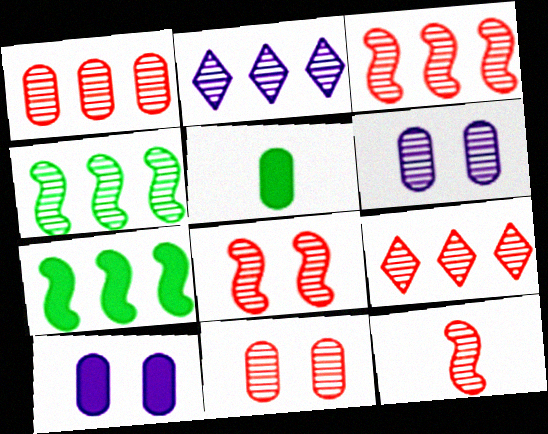[[1, 2, 4], 
[1, 3, 9], 
[3, 8, 12], 
[9, 11, 12]]